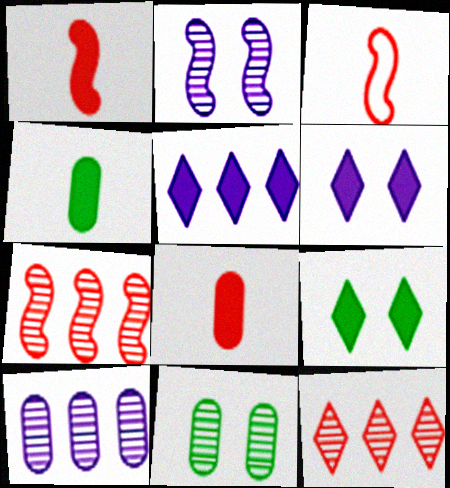[[3, 5, 11], 
[3, 9, 10]]